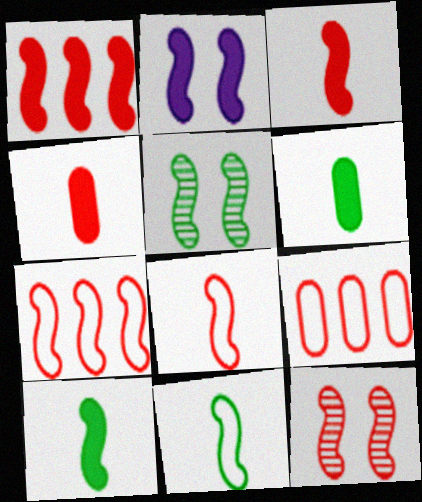[[1, 2, 10], 
[1, 8, 12], 
[3, 7, 12]]